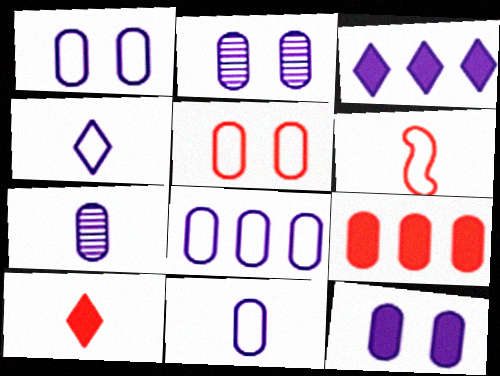[[1, 2, 12], 
[1, 8, 11], 
[7, 8, 12]]